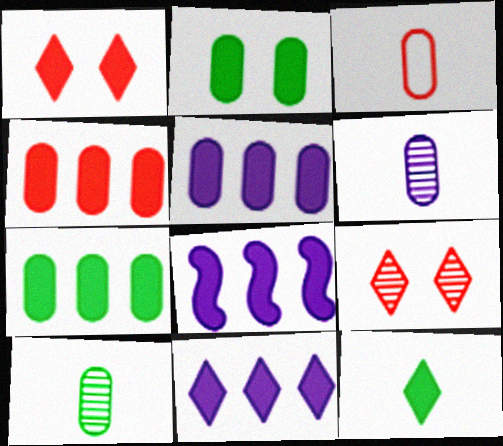[[1, 11, 12], 
[4, 5, 7], 
[5, 8, 11]]